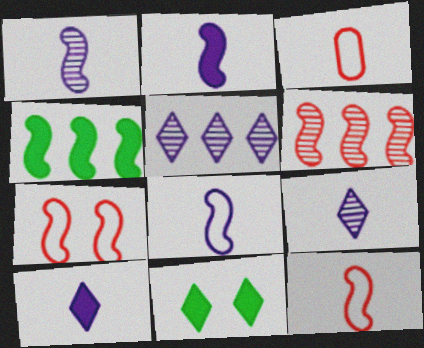[[1, 2, 8], 
[1, 4, 7]]